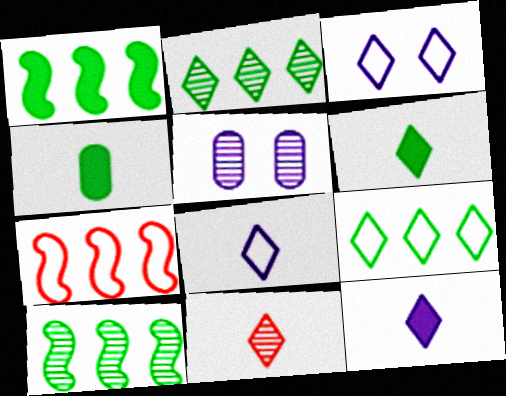[[5, 6, 7], 
[5, 10, 11], 
[6, 8, 11]]